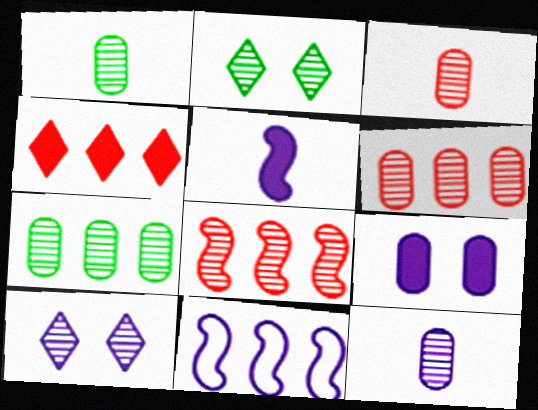[[1, 3, 12], 
[1, 8, 10], 
[2, 8, 12], 
[4, 7, 11]]